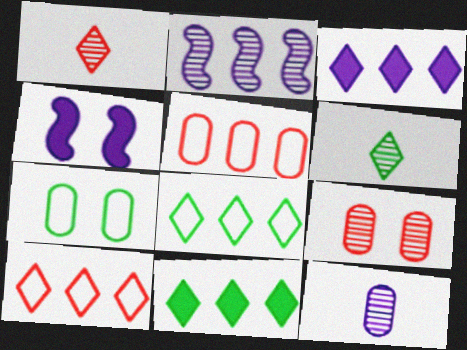[[2, 5, 11], 
[2, 6, 9], 
[4, 5, 6]]